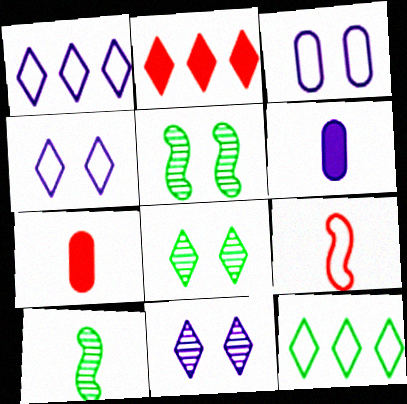[[1, 5, 7], 
[2, 3, 10], 
[3, 9, 12]]